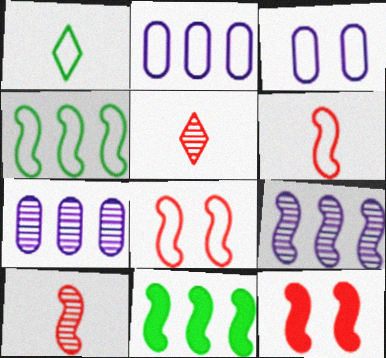[[1, 2, 8], 
[1, 7, 12], 
[3, 5, 11]]